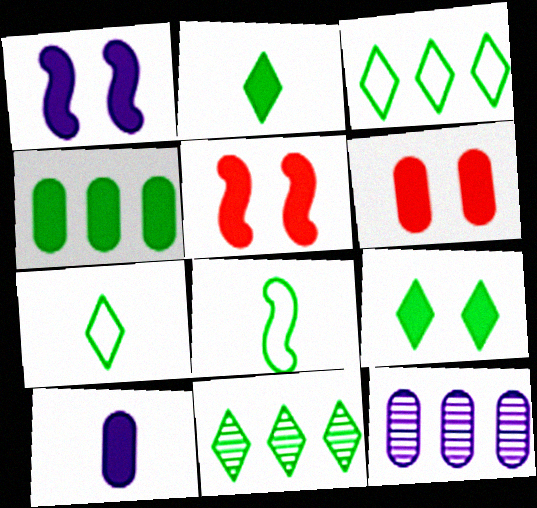[[1, 6, 9], 
[4, 6, 10], 
[5, 7, 12], 
[7, 9, 11]]